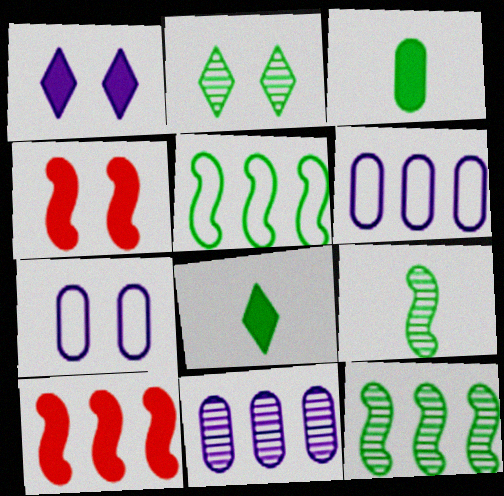[[1, 3, 10], 
[2, 3, 5], 
[2, 4, 7]]